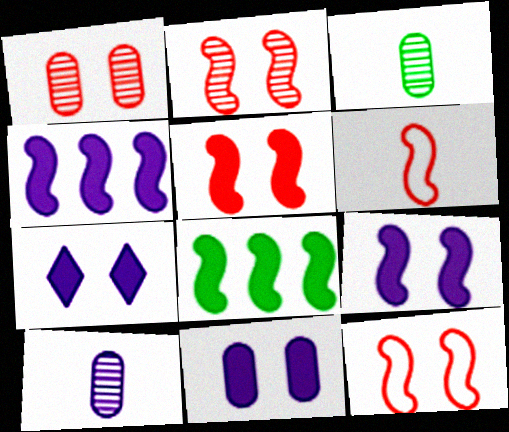[[2, 5, 12], 
[7, 9, 11]]